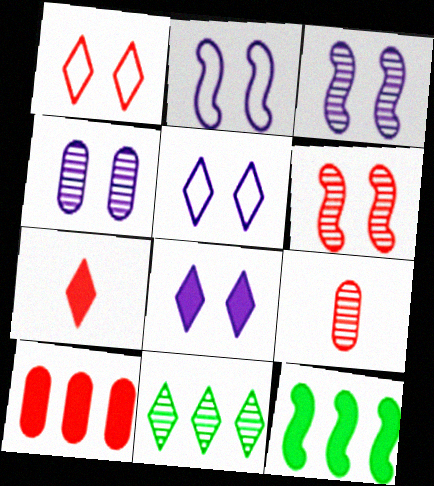[[2, 4, 8], 
[3, 9, 11], 
[5, 7, 11], 
[5, 9, 12]]